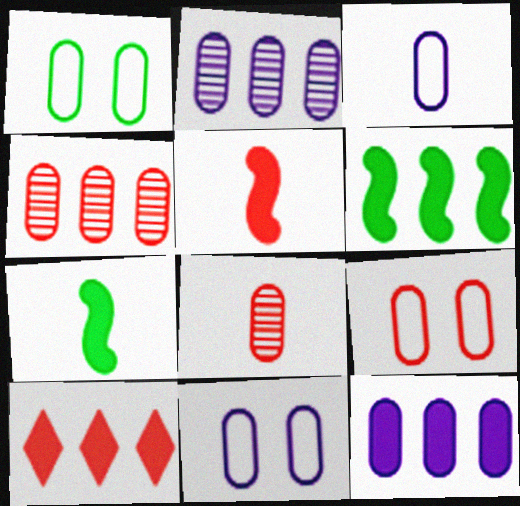[[1, 8, 12], 
[1, 9, 11], 
[6, 10, 12]]